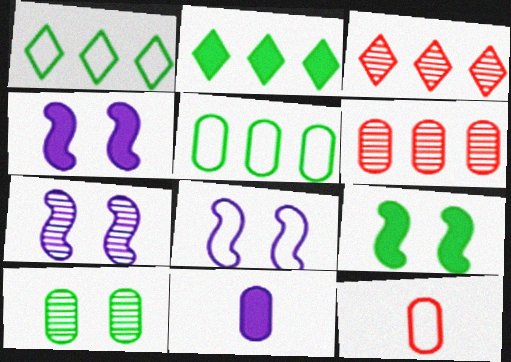[[1, 8, 12], 
[2, 7, 12], 
[4, 7, 8]]